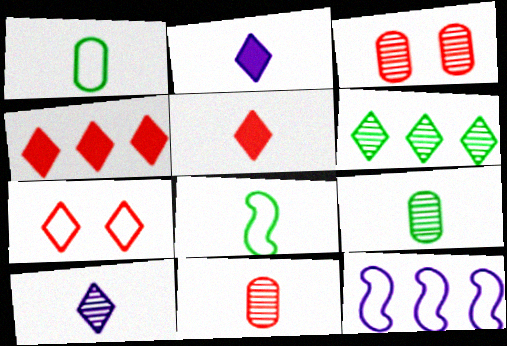[[1, 7, 12], 
[2, 6, 7], 
[2, 8, 11]]